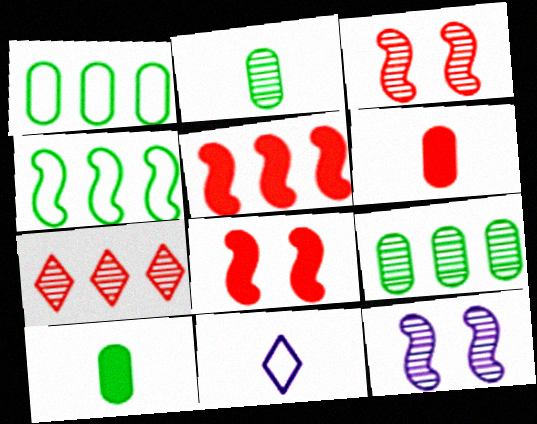[[2, 7, 12], 
[8, 9, 11]]